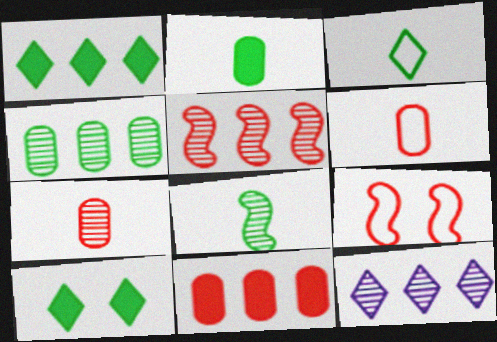[[2, 3, 8], 
[2, 9, 12], 
[4, 5, 12]]